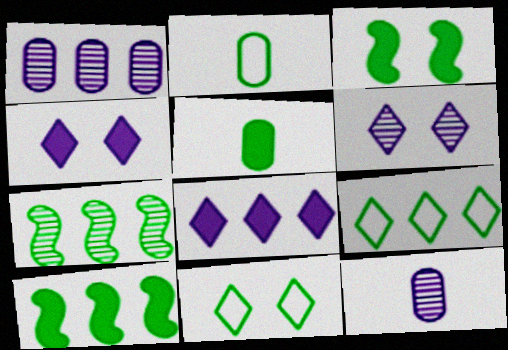[[5, 7, 11]]